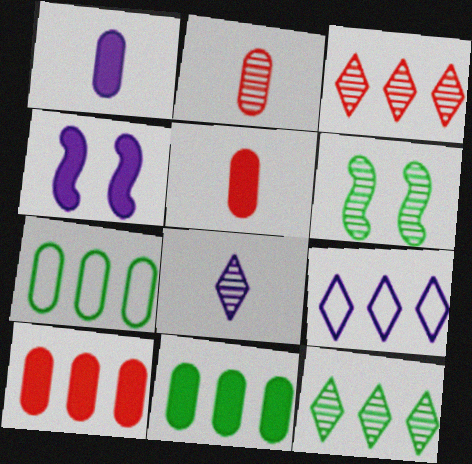[[5, 6, 9]]